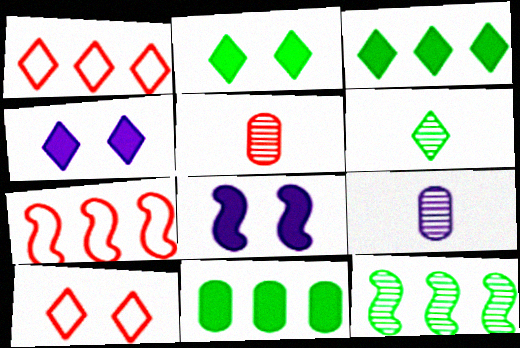[[1, 4, 6], 
[2, 7, 9]]